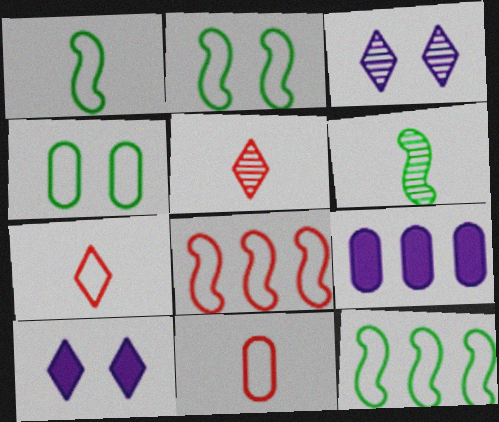[[1, 2, 12], 
[2, 5, 9]]